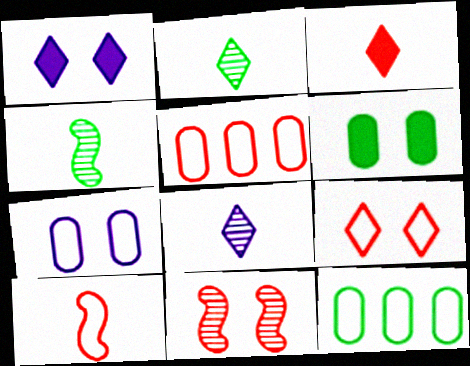[[1, 4, 5], 
[3, 5, 11], 
[5, 9, 10]]